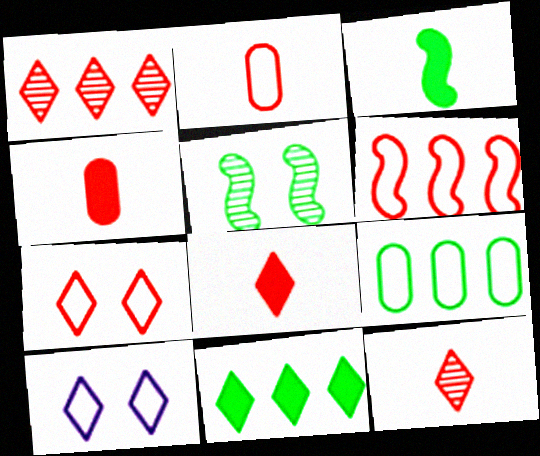[[1, 7, 8], 
[2, 6, 7], 
[10, 11, 12]]